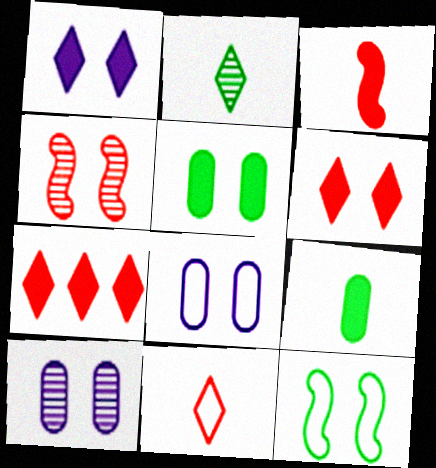[[6, 10, 12]]